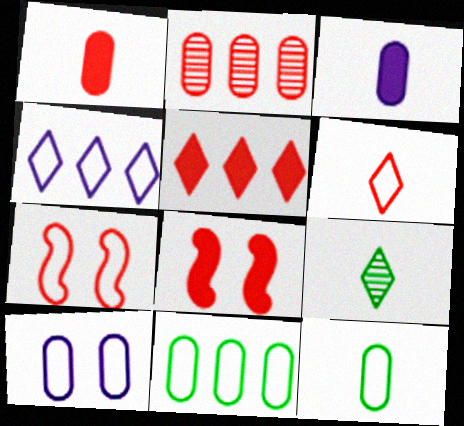[[1, 5, 8], 
[2, 6, 8], 
[4, 7, 12]]